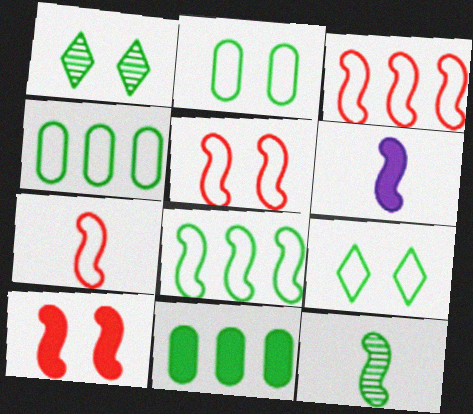[[3, 5, 7], 
[6, 7, 12], 
[9, 11, 12]]